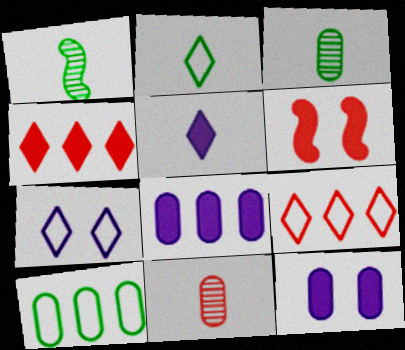[[1, 9, 12], 
[2, 7, 9], 
[6, 9, 11], 
[10, 11, 12]]